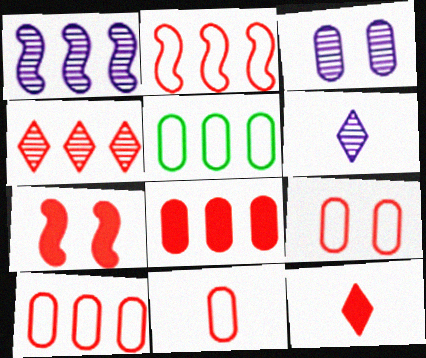[[1, 3, 6], 
[2, 4, 8], 
[4, 7, 11], 
[5, 6, 7], 
[7, 8, 12], 
[9, 10, 11]]